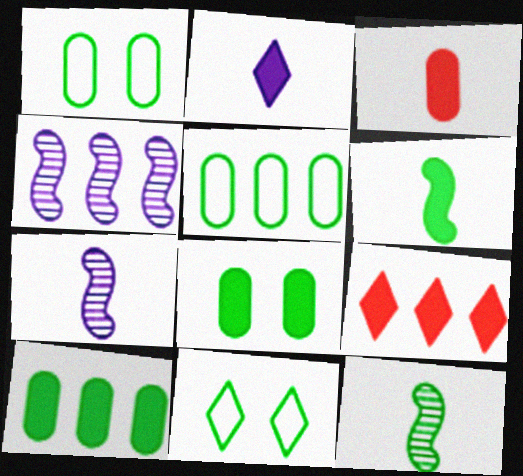[[1, 7, 9], 
[2, 3, 6], 
[3, 4, 11], 
[4, 5, 9], 
[10, 11, 12]]